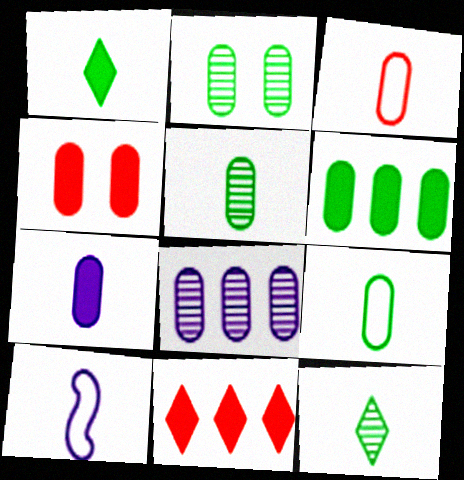[[2, 6, 9], 
[2, 10, 11], 
[3, 5, 7], 
[4, 6, 7], 
[4, 8, 9]]